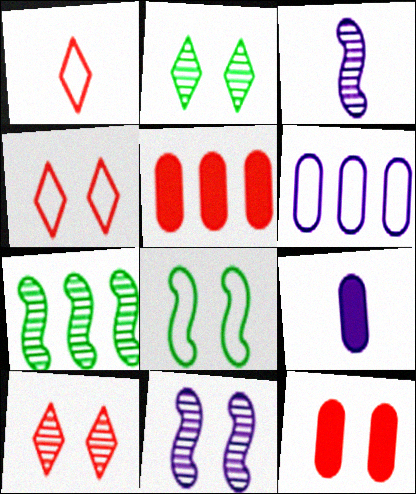[[1, 6, 8], 
[4, 7, 9]]